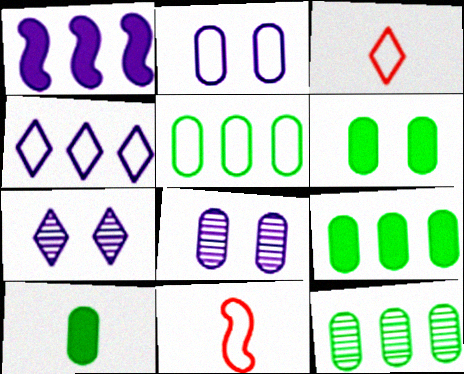[[5, 9, 12], 
[6, 9, 10], 
[7, 9, 11]]